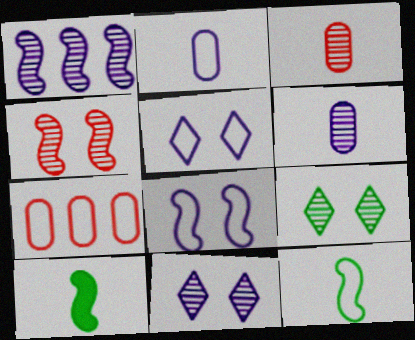[[1, 3, 9], 
[1, 6, 11], 
[5, 7, 12], 
[7, 10, 11]]